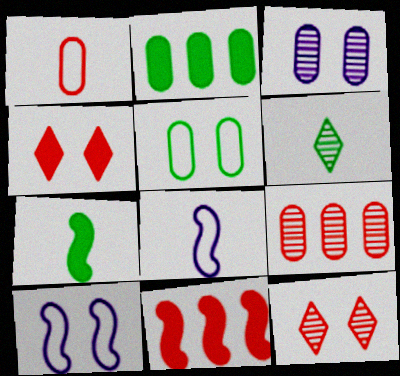[[1, 2, 3], 
[1, 11, 12], 
[2, 8, 12]]